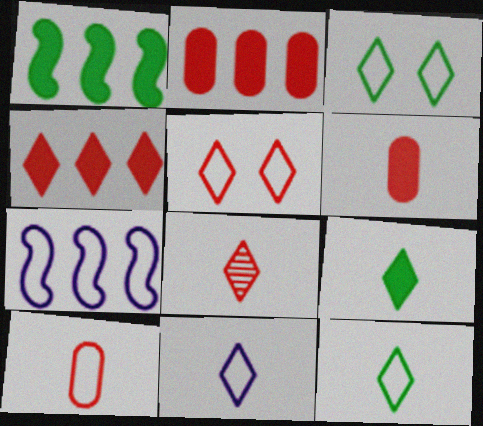[[3, 7, 10], 
[4, 5, 8], 
[8, 9, 11]]